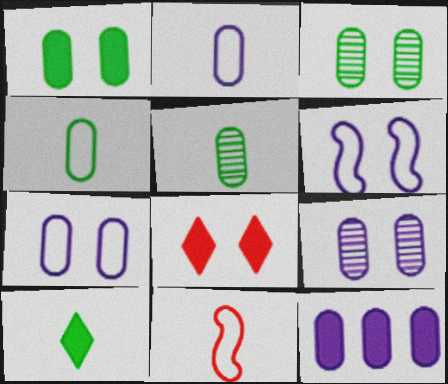[[2, 9, 12], 
[3, 6, 8]]